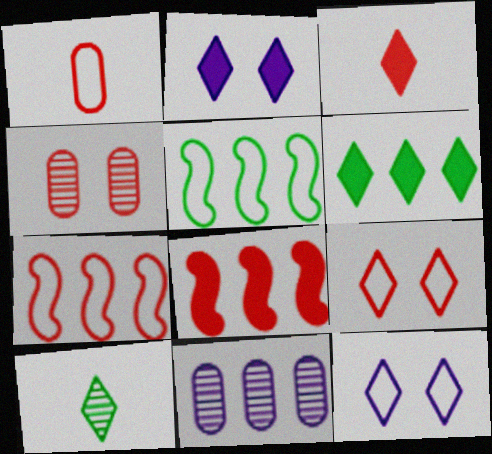[[1, 5, 12], 
[1, 7, 9], 
[2, 3, 6], 
[3, 4, 7], 
[6, 7, 11]]